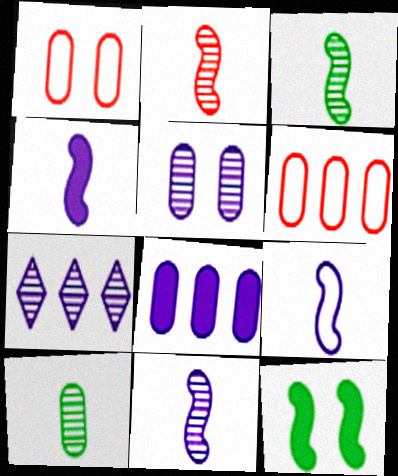[[1, 8, 10], 
[2, 3, 11], 
[4, 9, 11], 
[5, 7, 11]]